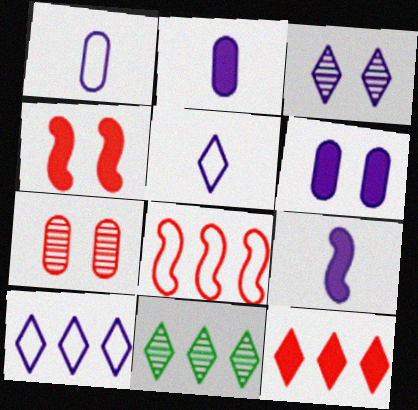[[1, 4, 11], 
[10, 11, 12]]